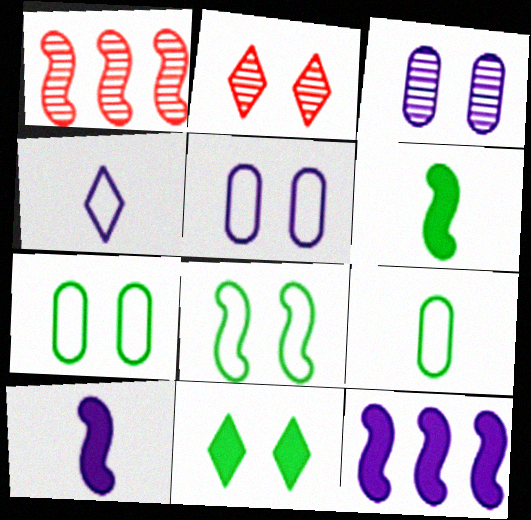[[1, 8, 10], 
[2, 9, 12], 
[3, 4, 12]]